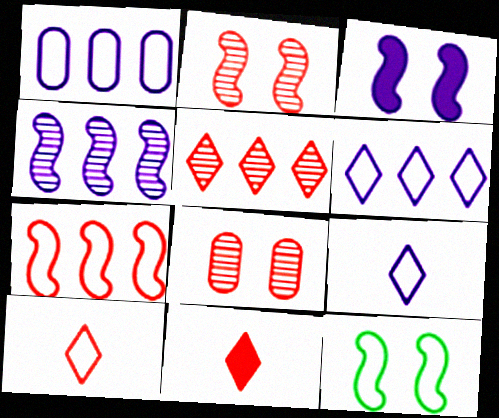[[1, 10, 12], 
[2, 3, 12], 
[7, 8, 11]]